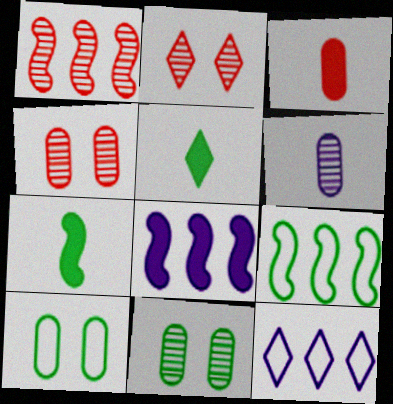[[1, 8, 9], 
[2, 5, 12], 
[4, 7, 12], 
[5, 9, 11]]